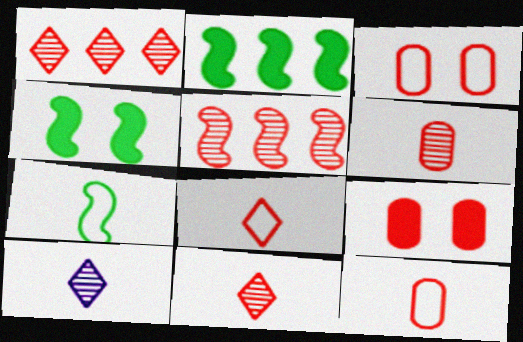[[2, 3, 10], 
[5, 8, 9]]